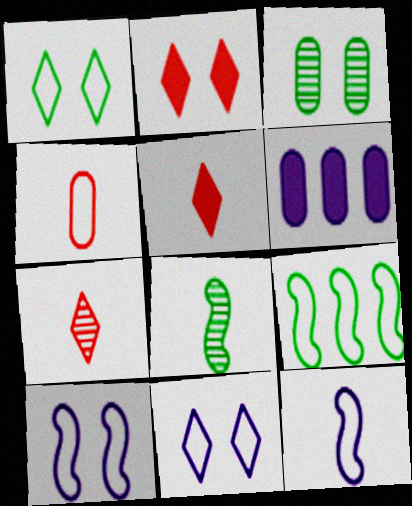[[2, 3, 10], 
[3, 4, 6], 
[4, 9, 11]]